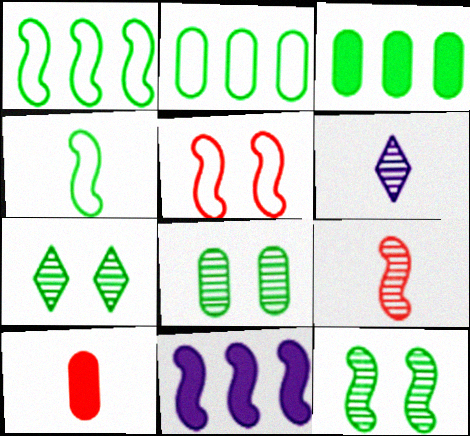[[3, 4, 7], 
[3, 5, 6], 
[4, 6, 10], 
[7, 8, 12]]